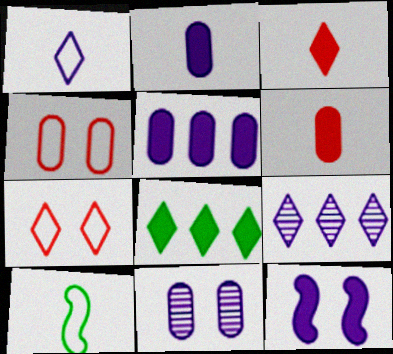[[6, 8, 12]]